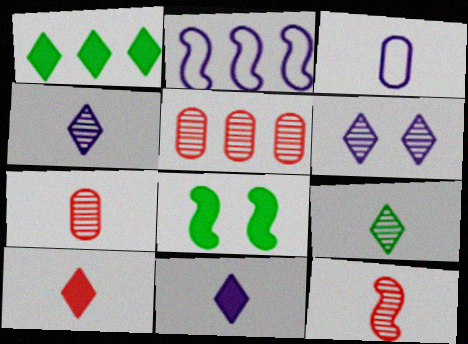[[1, 2, 5], 
[2, 8, 12]]